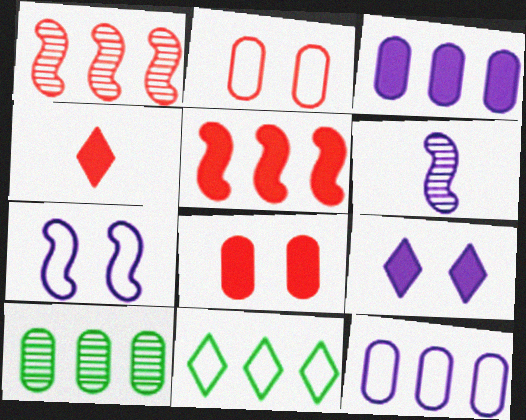[[1, 2, 4], 
[1, 3, 11], 
[4, 5, 8], 
[4, 7, 10], 
[6, 8, 11], 
[6, 9, 12]]